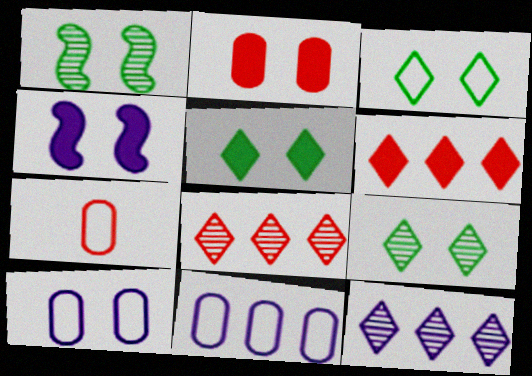[[2, 4, 5], 
[3, 5, 9]]